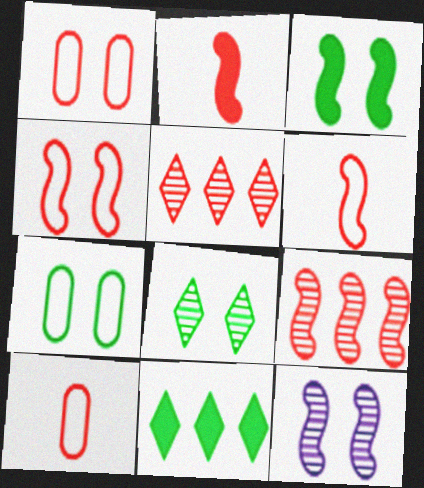[[1, 2, 5], 
[2, 4, 9], 
[3, 4, 12], 
[3, 7, 8], 
[10, 11, 12]]